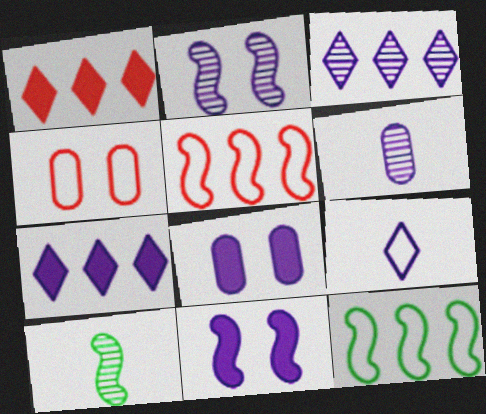[[2, 3, 6], 
[4, 7, 10], 
[4, 9, 12], 
[5, 10, 11]]